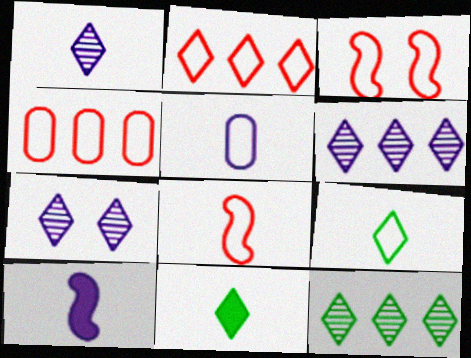[[1, 5, 10], 
[1, 6, 7], 
[2, 7, 11], 
[5, 8, 9]]